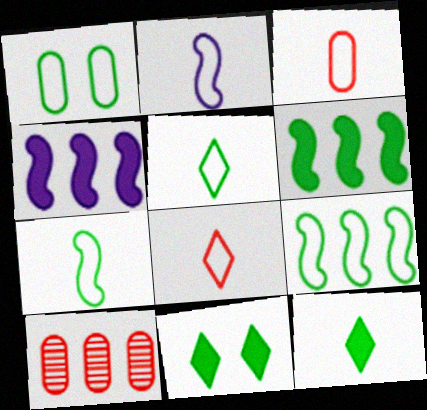[[1, 5, 9], 
[2, 3, 5], 
[2, 10, 11]]